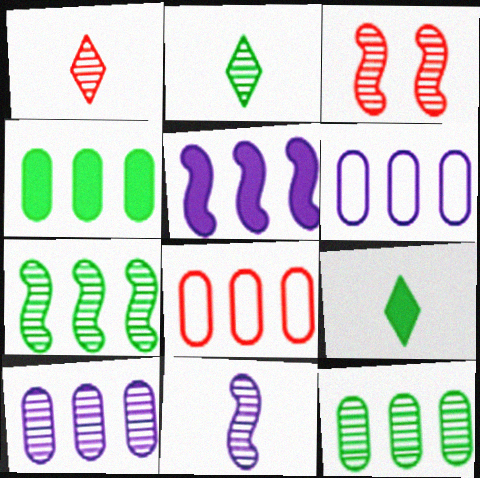[[2, 3, 10], 
[3, 6, 9], 
[3, 7, 11], 
[4, 8, 10]]